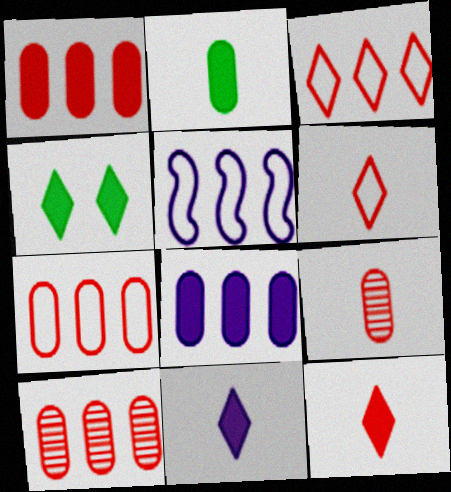[[1, 7, 10], 
[4, 5, 9]]